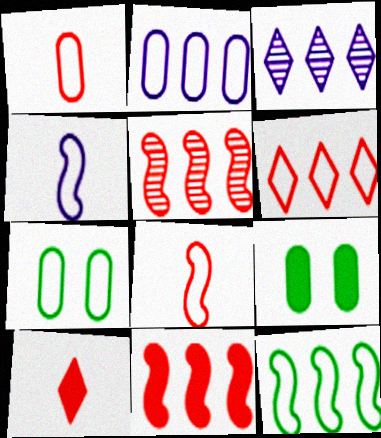[[1, 2, 7], 
[2, 6, 12], 
[3, 8, 9], 
[4, 6, 7]]